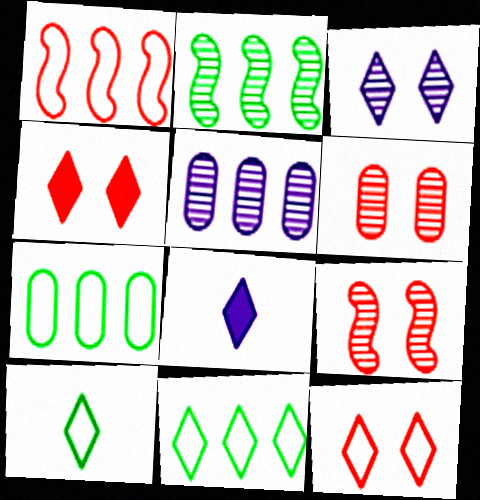[[7, 8, 9]]